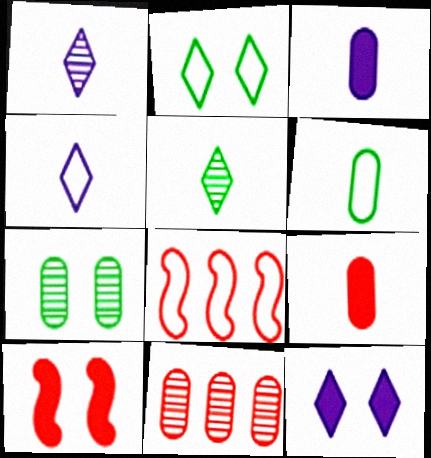[]